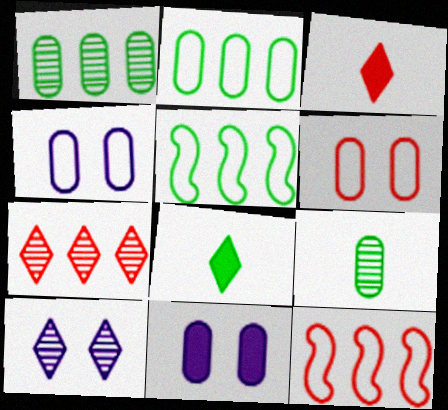[]